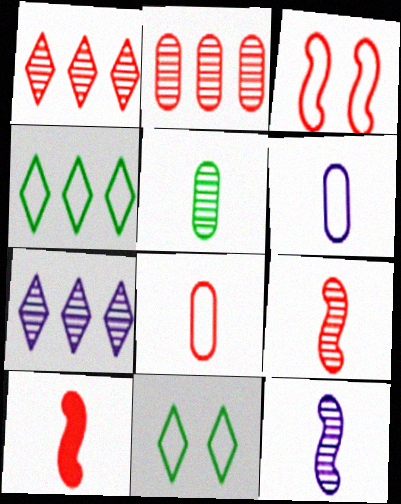[[3, 4, 6]]